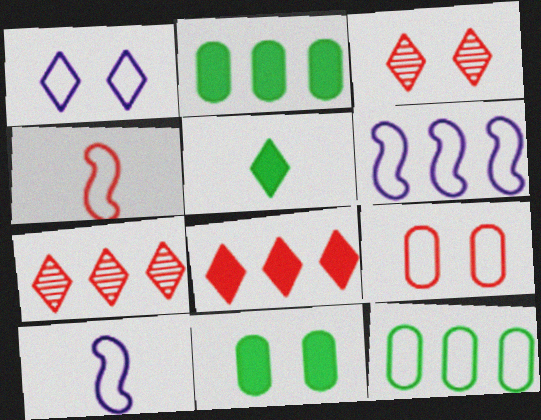[[1, 4, 12], 
[1, 5, 7], 
[2, 3, 10], 
[2, 6, 7], 
[7, 10, 11]]